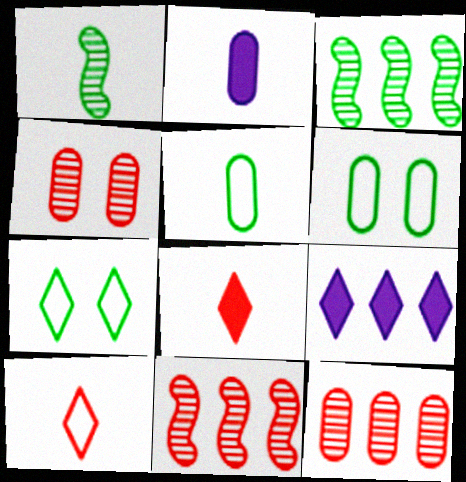[[1, 2, 10], 
[2, 6, 12], 
[2, 7, 11]]